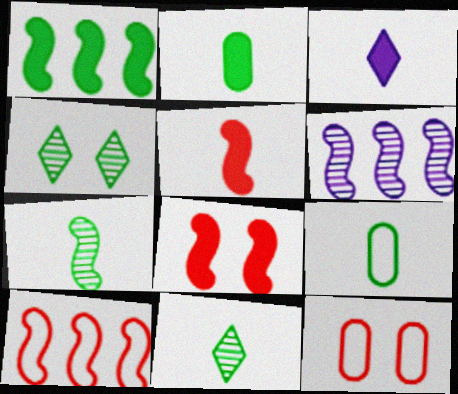[[1, 4, 9], 
[1, 6, 10], 
[2, 3, 5]]